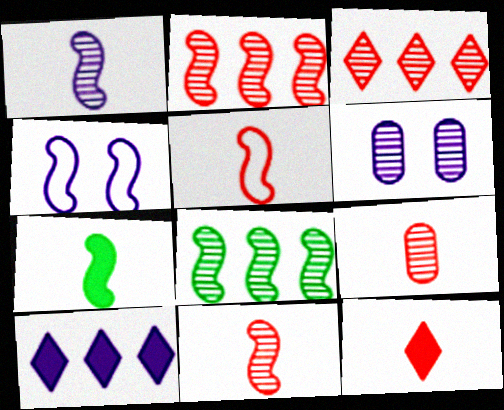[[1, 5, 7], 
[2, 4, 7], 
[5, 9, 12]]